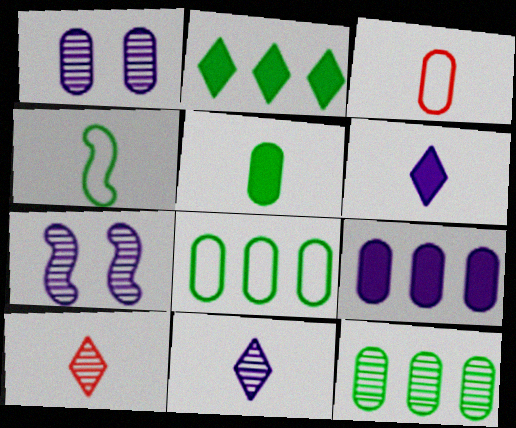[[2, 3, 7], 
[7, 10, 12]]